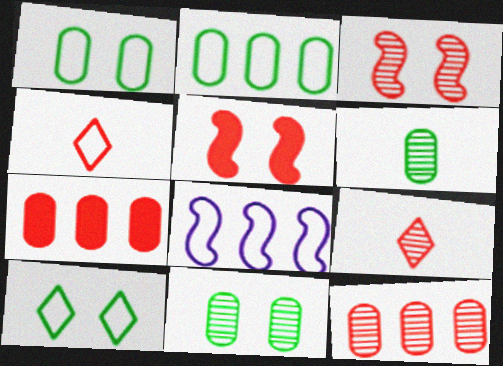[[1, 4, 8], 
[3, 4, 7], 
[3, 9, 12], 
[4, 5, 12]]